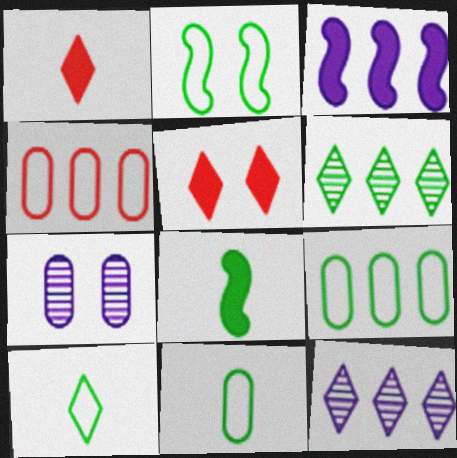[[2, 5, 7], 
[2, 9, 10], 
[3, 4, 6], 
[5, 10, 12]]